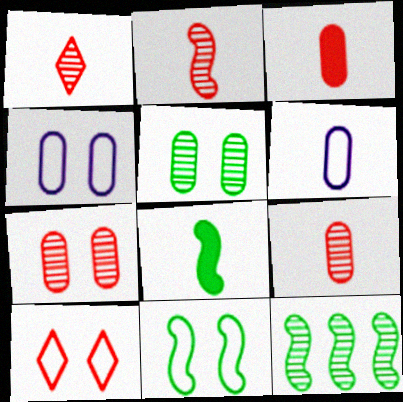[[1, 2, 9], 
[1, 6, 8], 
[4, 10, 11], 
[8, 11, 12]]